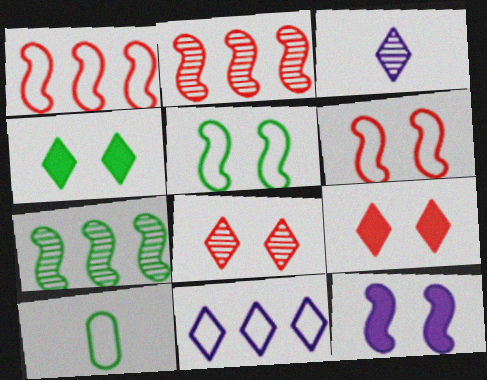[[4, 7, 10], 
[6, 10, 11]]